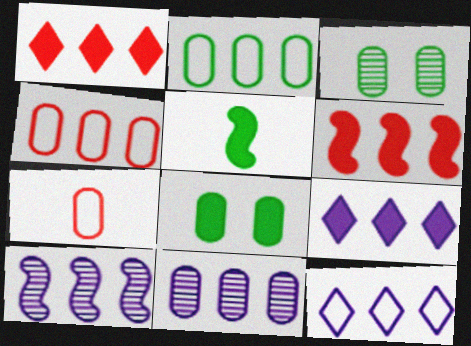[[1, 2, 10], 
[7, 8, 11]]